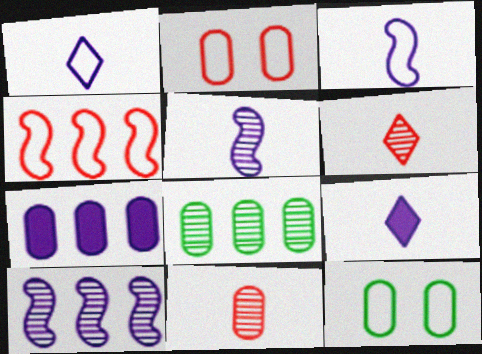[[1, 4, 12], 
[7, 11, 12]]